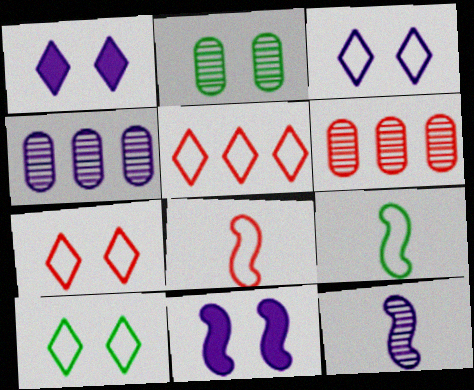[[1, 6, 9], 
[2, 7, 11], 
[3, 7, 10]]